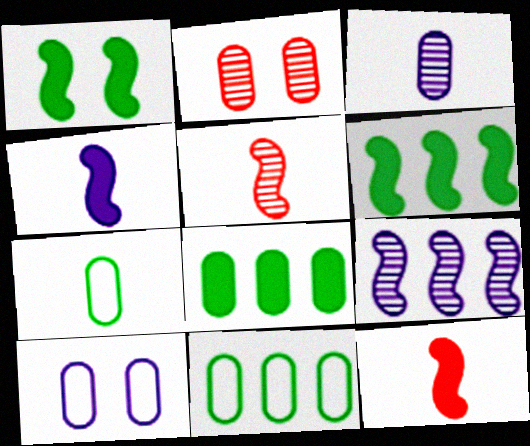[]